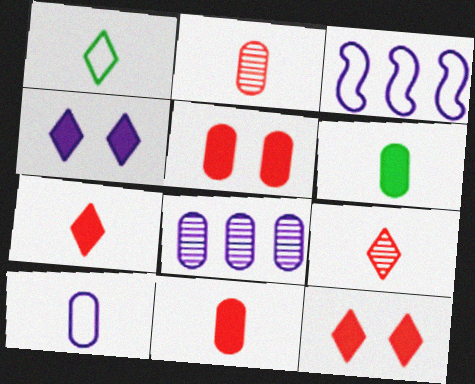[[2, 6, 10]]